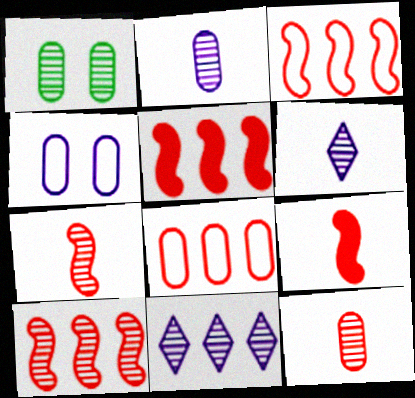[[1, 6, 10], 
[1, 7, 11], 
[3, 5, 10]]